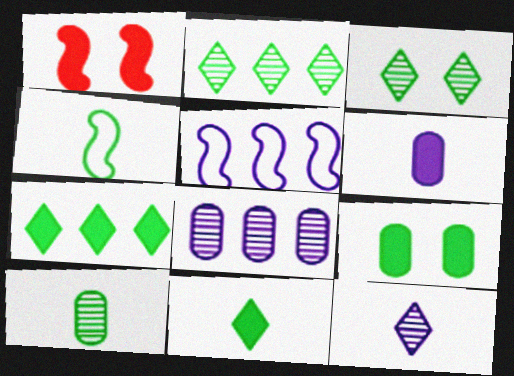[[1, 6, 7], 
[2, 4, 9], 
[4, 10, 11]]